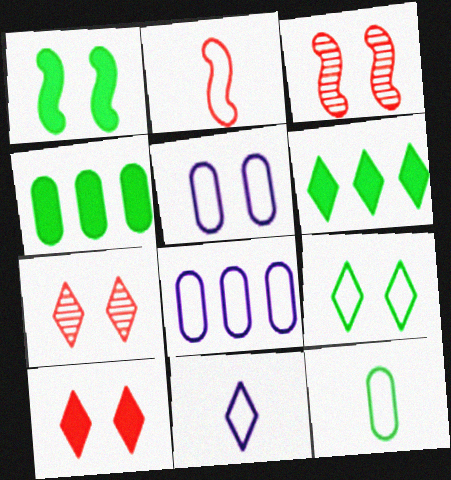[[1, 5, 7], 
[2, 8, 9], 
[2, 11, 12], 
[3, 4, 11], 
[6, 7, 11]]